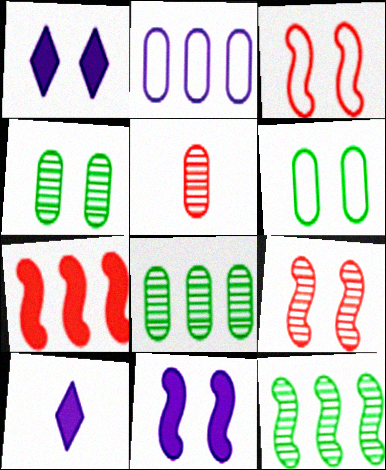[[1, 3, 4], 
[1, 6, 9], 
[3, 8, 10]]